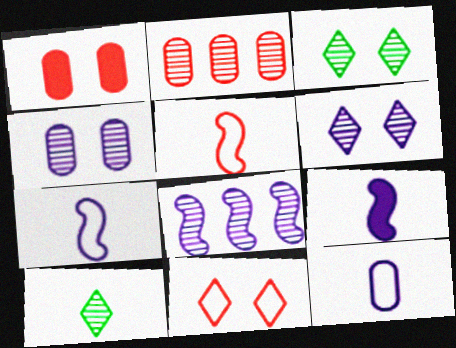[]